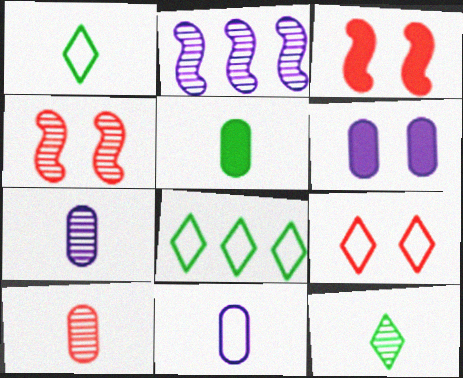[[2, 5, 9], 
[3, 7, 8], 
[5, 10, 11]]